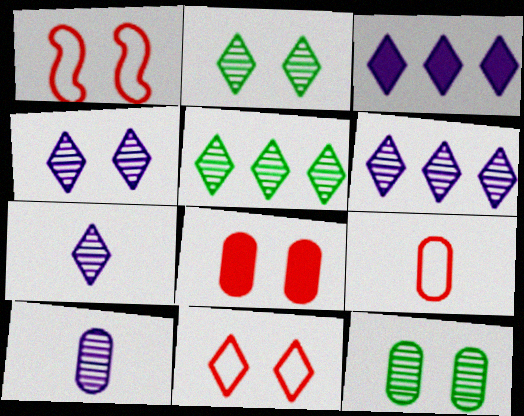[[4, 6, 7]]